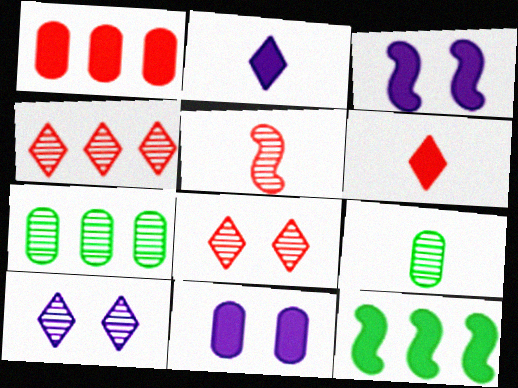[[5, 7, 10], 
[6, 11, 12]]